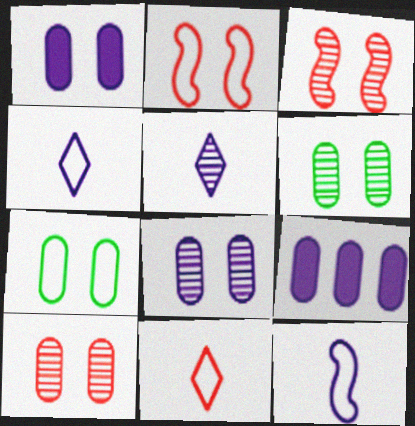[[1, 7, 10], 
[6, 8, 10]]